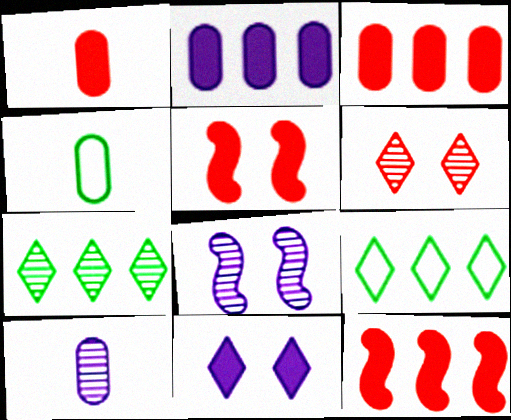[[1, 4, 10], 
[1, 8, 9], 
[5, 9, 10]]